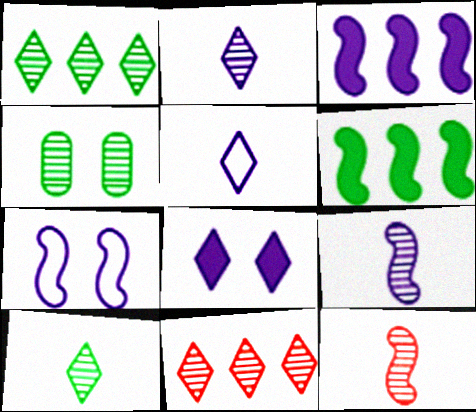[[3, 7, 9], 
[4, 9, 11], 
[6, 7, 12]]